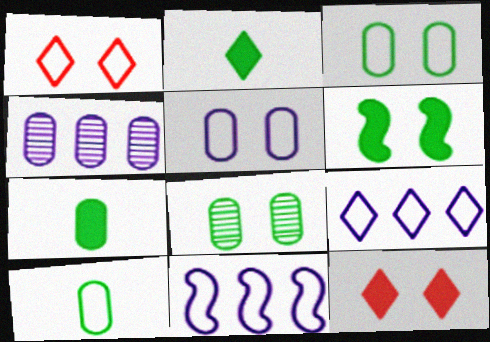[[1, 10, 11]]